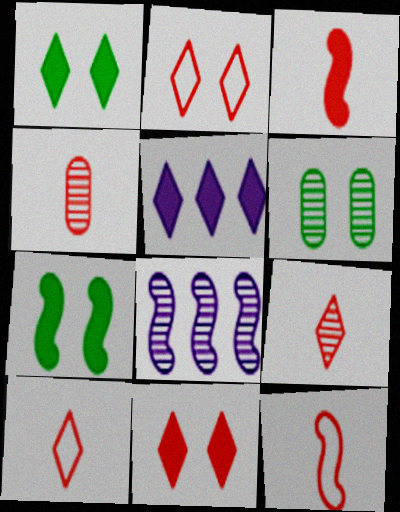[[3, 4, 10], 
[5, 6, 12], 
[6, 8, 9], 
[7, 8, 12]]